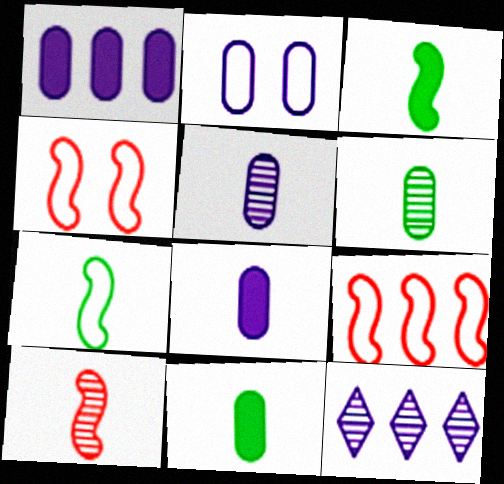[[1, 2, 5], 
[4, 11, 12]]